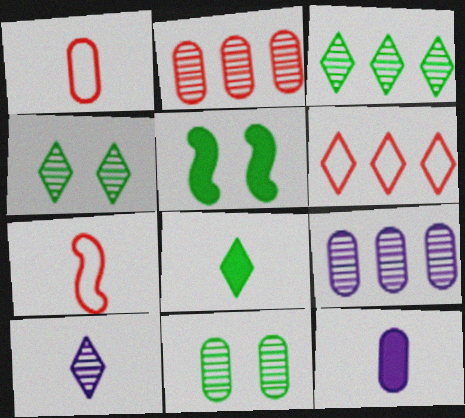[]